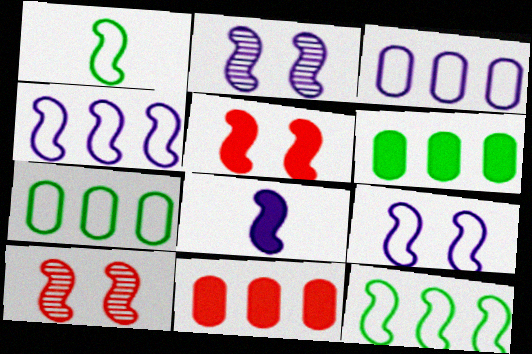[[2, 4, 8], 
[8, 10, 12]]